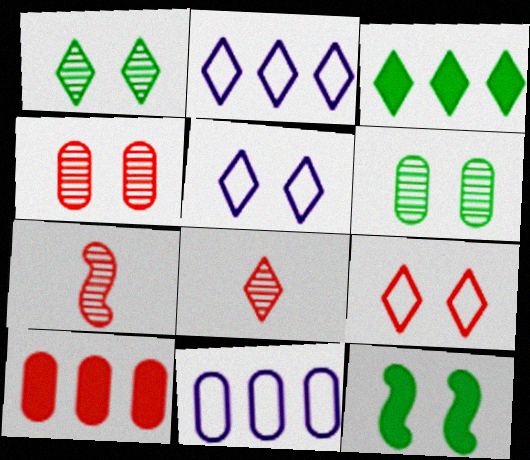[[3, 5, 8], 
[4, 5, 12], 
[7, 9, 10], 
[8, 11, 12]]